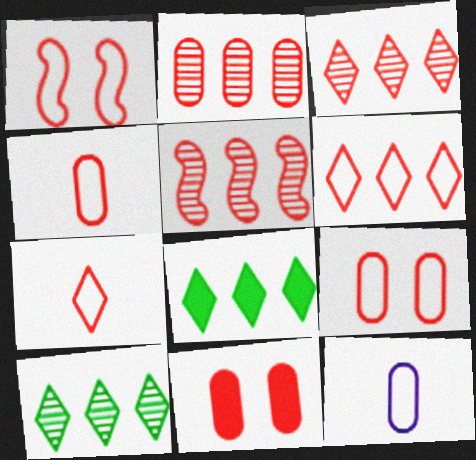[[1, 4, 6], 
[2, 3, 5], 
[2, 4, 11], 
[5, 7, 11]]